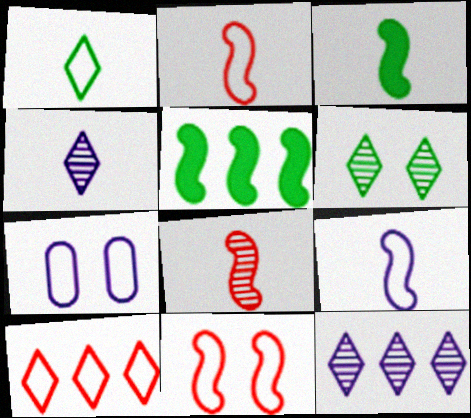[[3, 8, 9]]